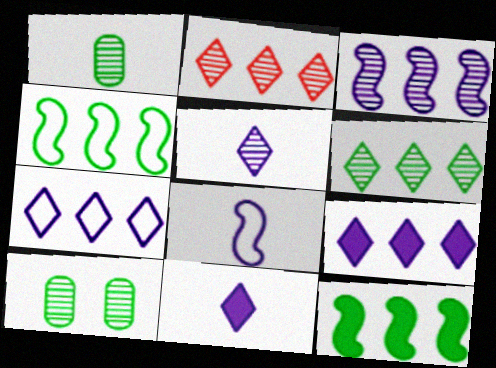[]